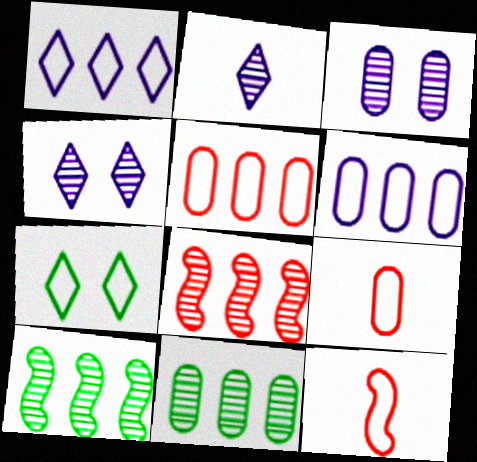[[6, 7, 12]]